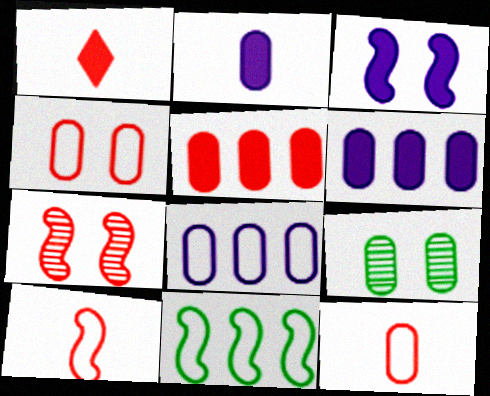[[6, 9, 12]]